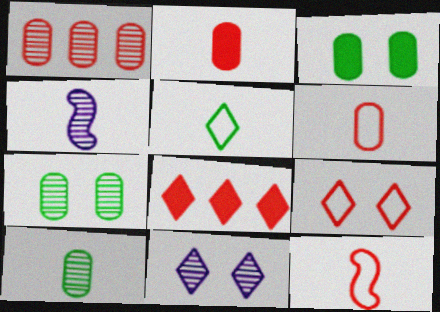[[2, 4, 5], 
[5, 8, 11]]